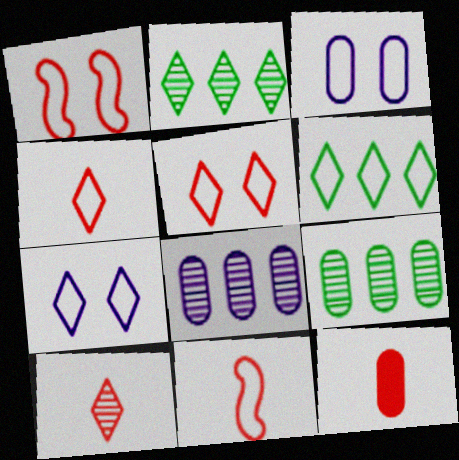[[3, 6, 11], 
[3, 9, 12], 
[4, 6, 7], 
[10, 11, 12]]